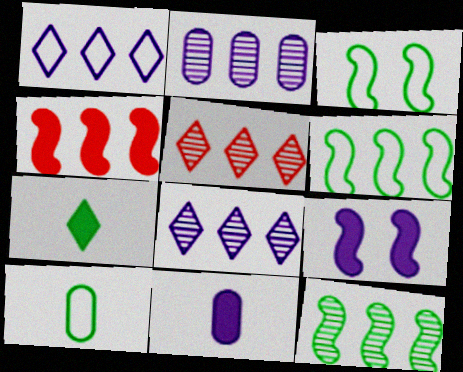[[2, 5, 12], 
[3, 5, 11], 
[5, 9, 10]]